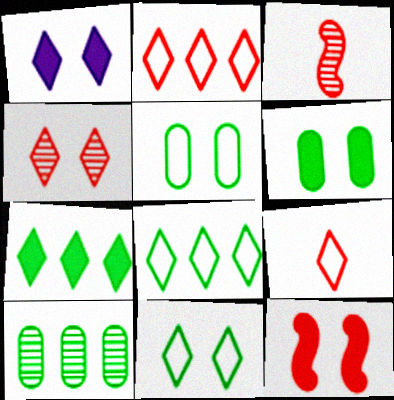[[1, 4, 11], 
[1, 6, 12]]